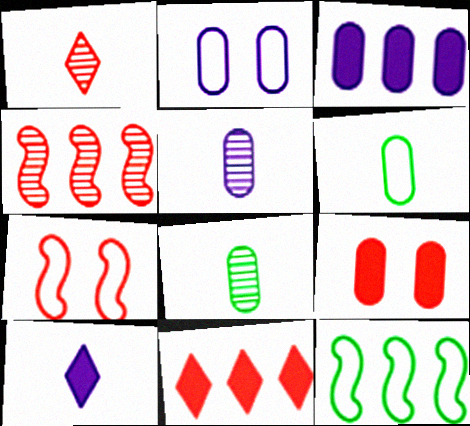[[2, 3, 5]]